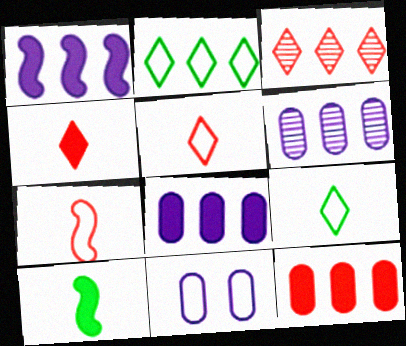[[2, 7, 11], 
[3, 10, 11]]